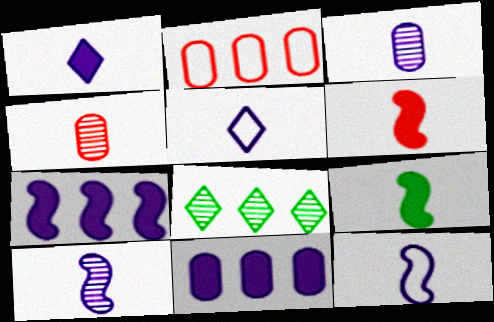[[1, 3, 12], 
[2, 7, 8], 
[4, 5, 9]]